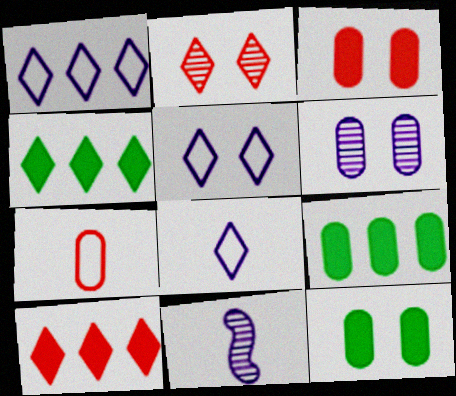[[1, 5, 8], 
[2, 4, 8], 
[6, 7, 9]]